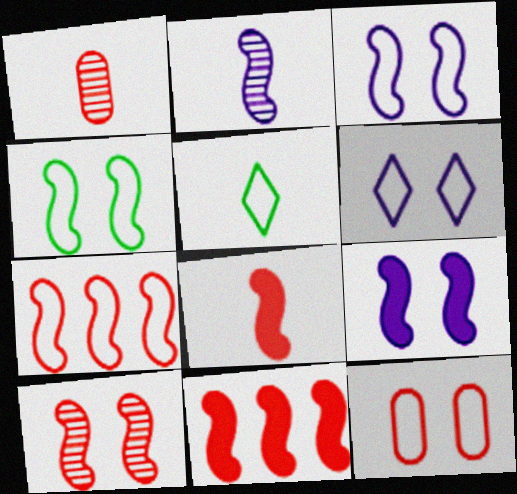[[2, 4, 11], 
[4, 6, 12], 
[4, 9, 10], 
[7, 8, 10]]